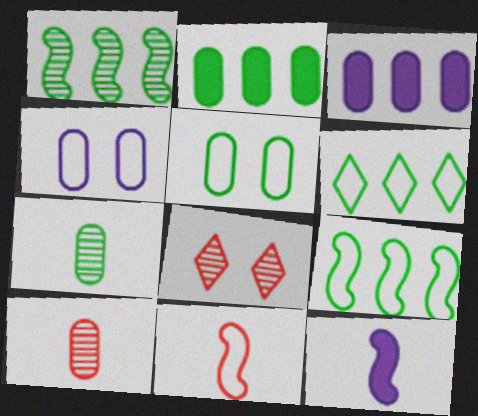[[1, 2, 6], 
[2, 4, 10], 
[2, 5, 7], 
[3, 5, 10], 
[4, 6, 11]]